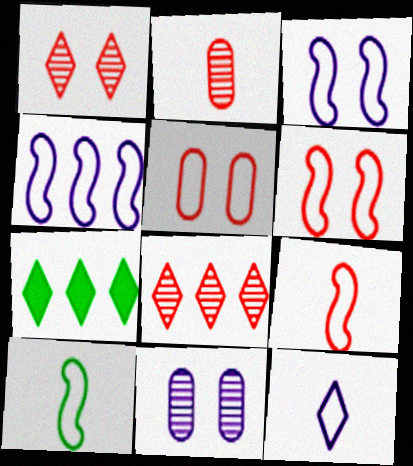[[1, 7, 12], 
[2, 3, 7], 
[4, 6, 10], 
[7, 9, 11]]